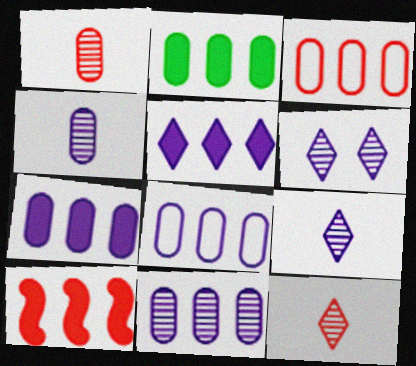[[2, 3, 11], 
[2, 5, 10], 
[7, 8, 11]]